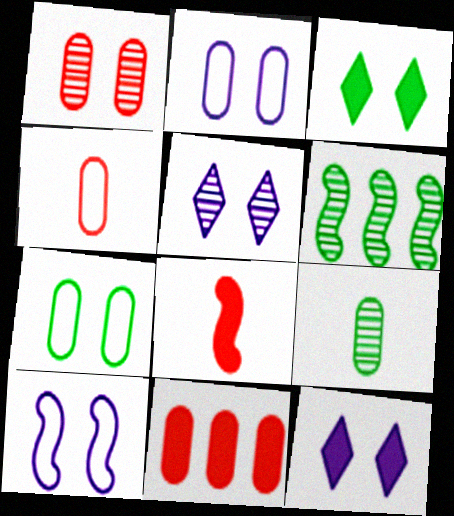[[1, 3, 10], 
[1, 4, 11], 
[2, 9, 11], 
[4, 6, 12], 
[6, 8, 10]]